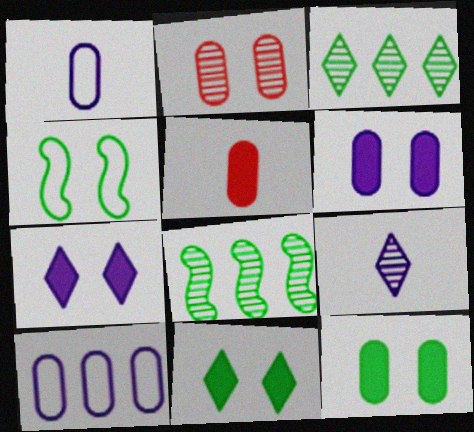[[2, 4, 7], 
[2, 8, 9]]